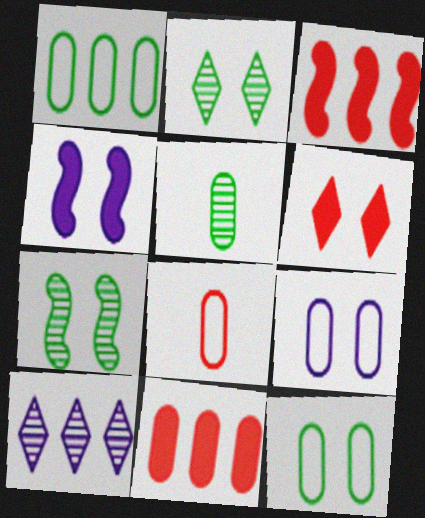[[1, 3, 10], 
[1, 8, 9], 
[5, 9, 11], 
[6, 7, 9]]